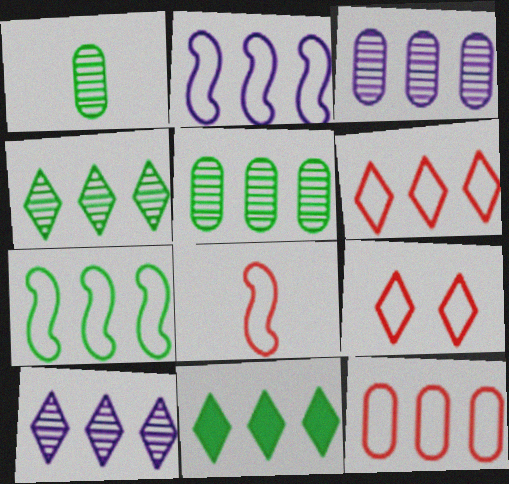[[5, 7, 11], 
[6, 10, 11], 
[8, 9, 12]]